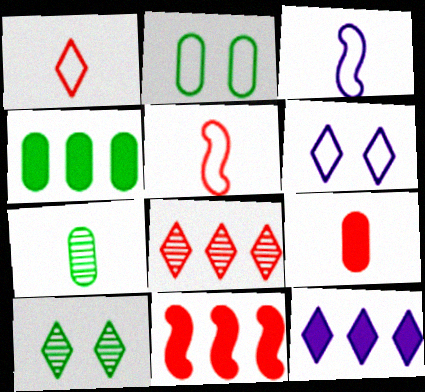[[1, 10, 12], 
[2, 4, 7], 
[4, 11, 12], 
[6, 7, 11]]